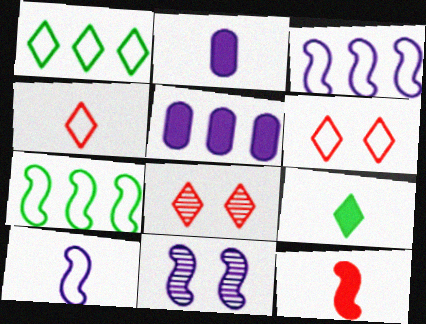[[2, 7, 8], 
[2, 9, 12], 
[7, 11, 12]]